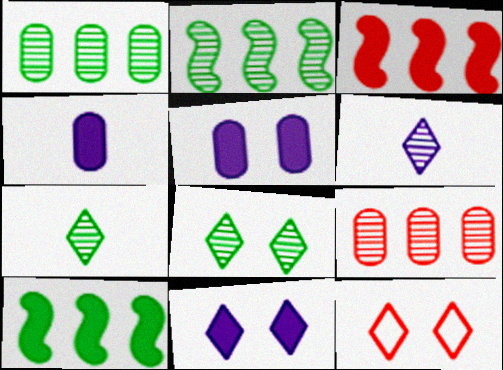[[2, 4, 12], 
[8, 11, 12]]